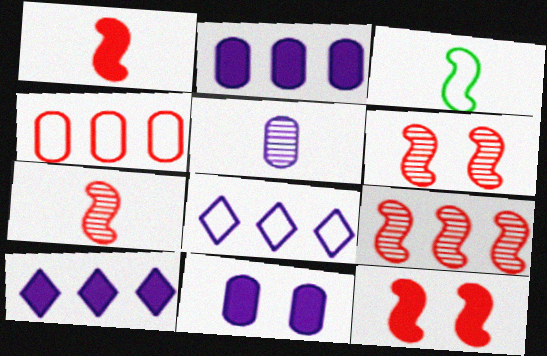[[6, 7, 9]]